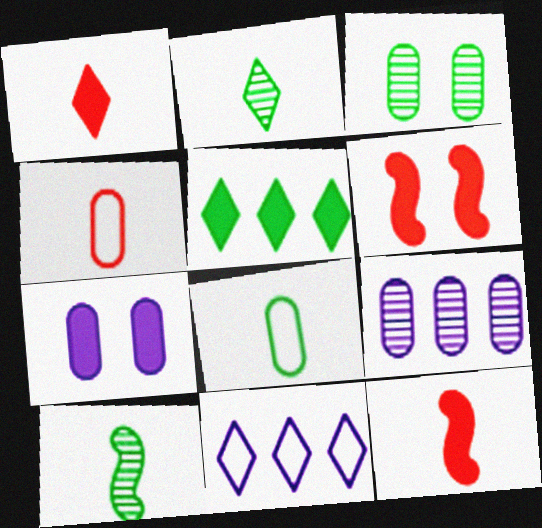[[3, 11, 12], 
[5, 7, 12]]